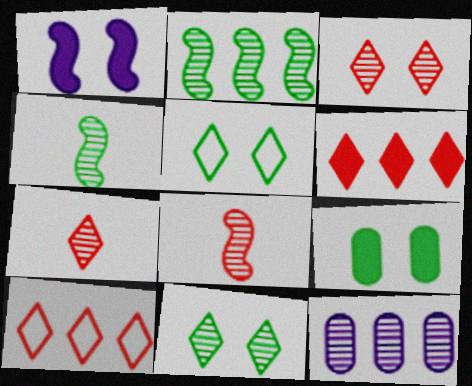[[3, 4, 12], 
[8, 11, 12]]